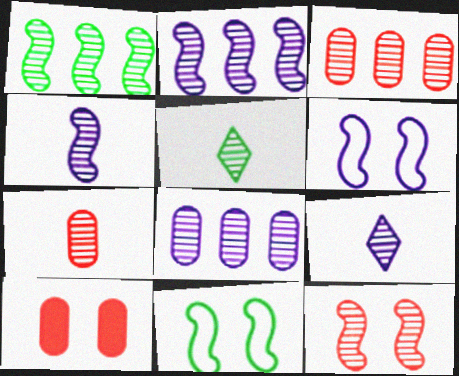[[1, 4, 12], 
[4, 5, 7], 
[5, 8, 12]]